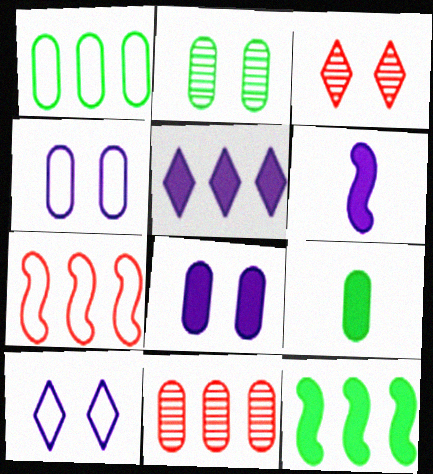[[1, 2, 9], 
[1, 3, 6], 
[4, 9, 11], 
[5, 6, 8]]